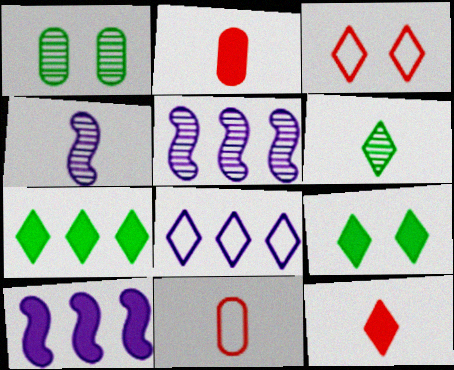[[2, 9, 10], 
[5, 9, 11]]